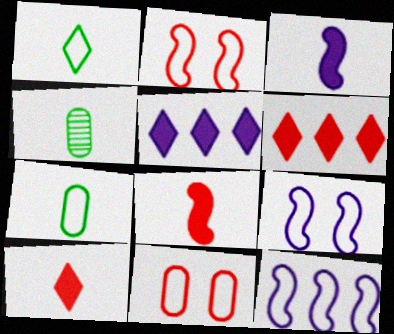[[1, 11, 12], 
[2, 4, 5], 
[4, 6, 9]]